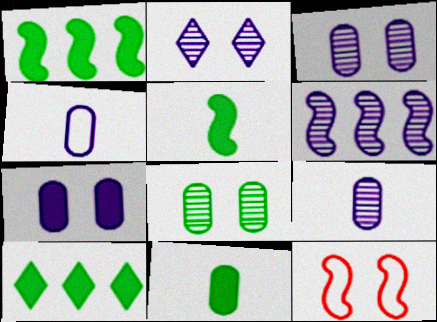[[2, 6, 9], 
[5, 6, 12], 
[9, 10, 12]]